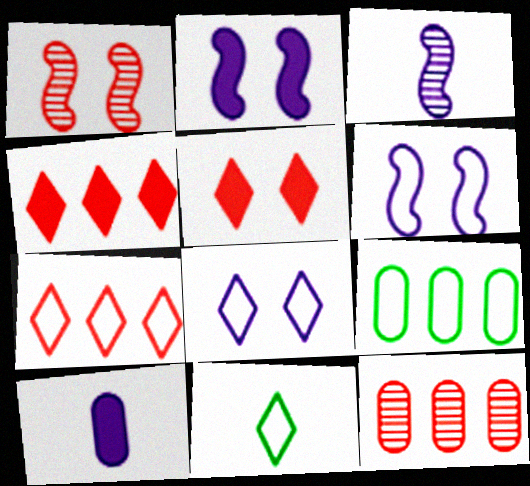[[2, 11, 12], 
[3, 5, 9], 
[7, 8, 11]]